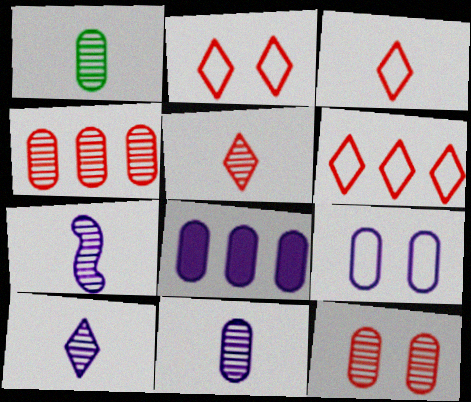[[1, 5, 7], 
[2, 3, 6], 
[7, 10, 11], 
[8, 9, 11]]